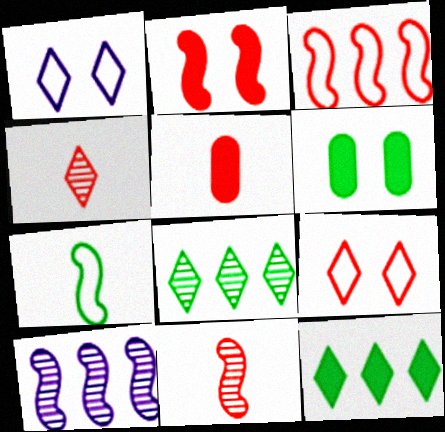[[1, 4, 12], 
[2, 3, 11], 
[2, 7, 10], 
[6, 7, 8]]